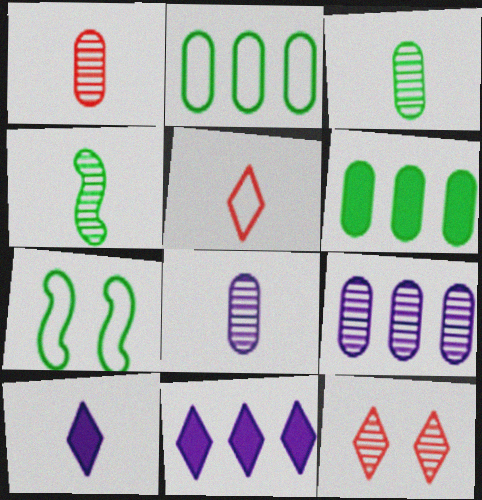[[1, 3, 8], 
[1, 7, 11], 
[4, 9, 12]]